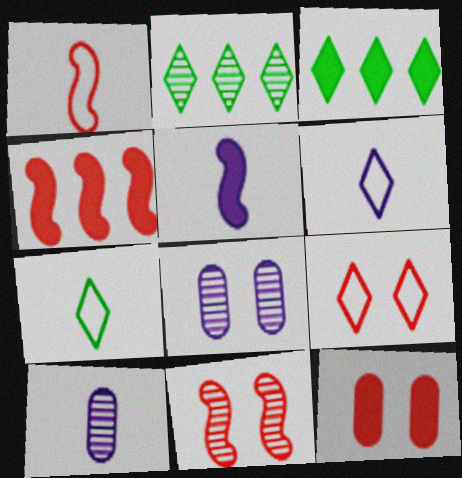[[1, 3, 8], 
[1, 4, 11], 
[2, 10, 11], 
[3, 5, 12], 
[4, 7, 8], 
[5, 6, 10], 
[9, 11, 12]]